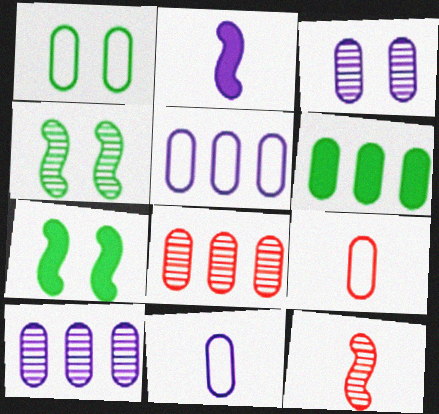[[1, 5, 9], 
[3, 6, 9], 
[5, 6, 8]]